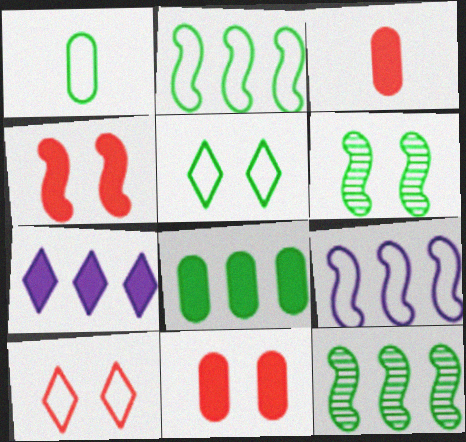[[1, 2, 5], 
[1, 9, 10]]